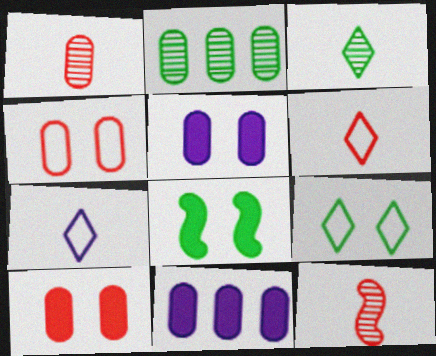[[9, 11, 12]]